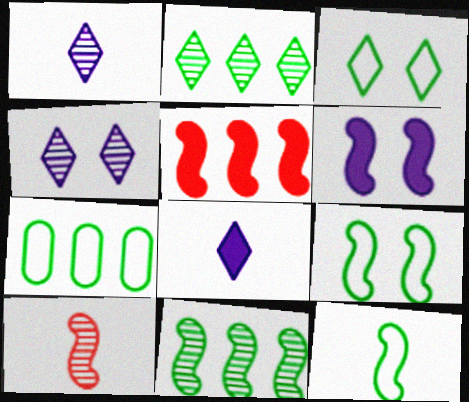[[3, 7, 12]]